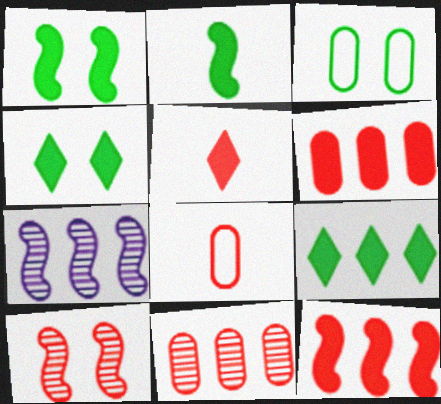[[3, 5, 7], 
[4, 7, 8]]